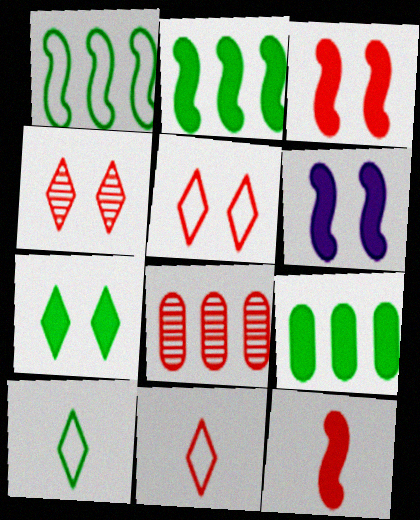[[2, 6, 12], 
[3, 8, 11], 
[5, 8, 12], 
[6, 8, 10]]